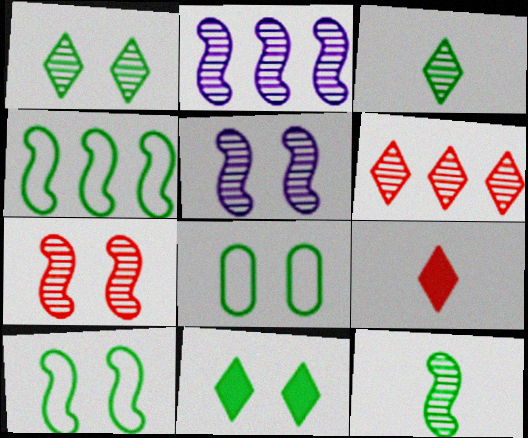[[2, 7, 12], 
[2, 8, 9]]